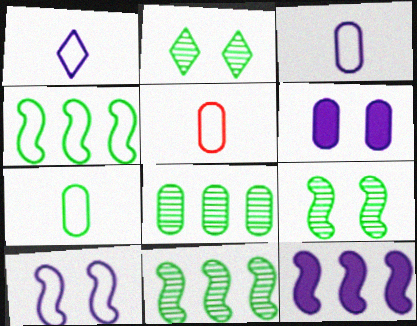[[2, 5, 12], 
[3, 5, 7], 
[5, 6, 8]]